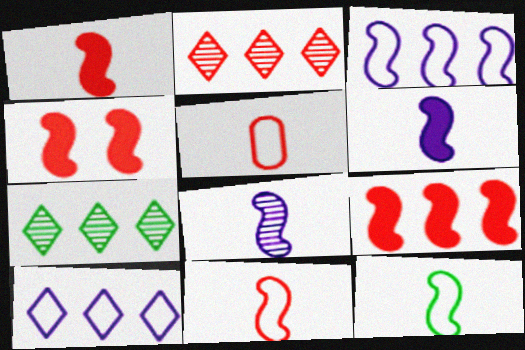[[1, 4, 9], 
[1, 8, 12], 
[2, 4, 5]]